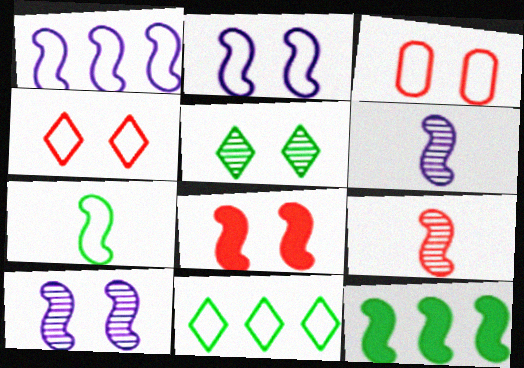[[2, 9, 12]]